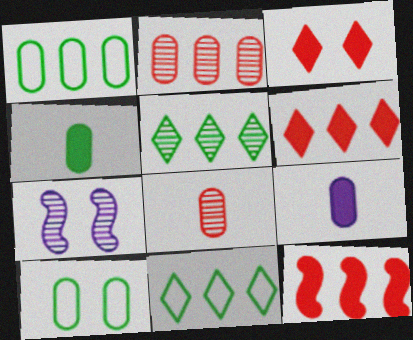[[2, 9, 10], 
[3, 7, 10], 
[5, 7, 8]]